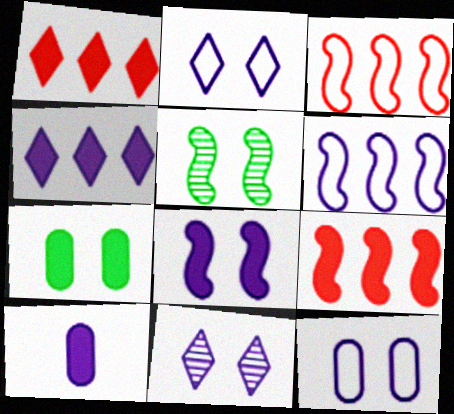[[4, 8, 10], 
[6, 10, 11], 
[8, 11, 12]]